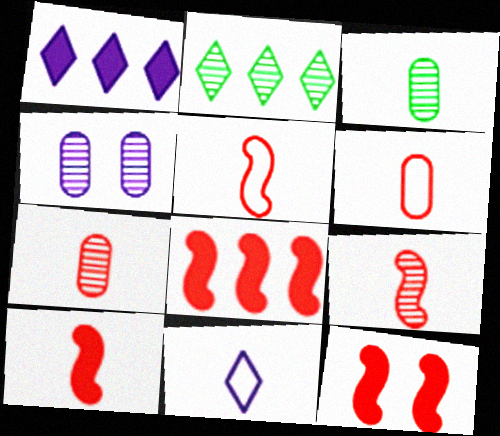[[2, 4, 9], 
[3, 10, 11], 
[5, 9, 10], 
[8, 10, 12]]